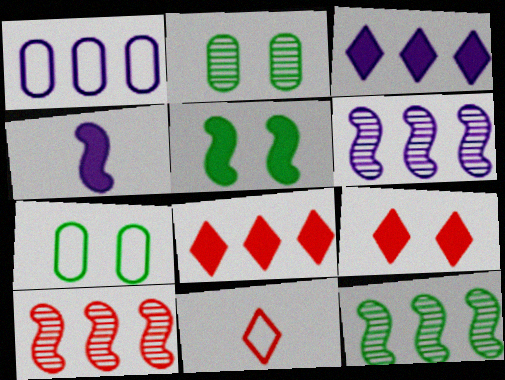[[1, 3, 6], 
[1, 8, 12], 
[6, 10, 12]]